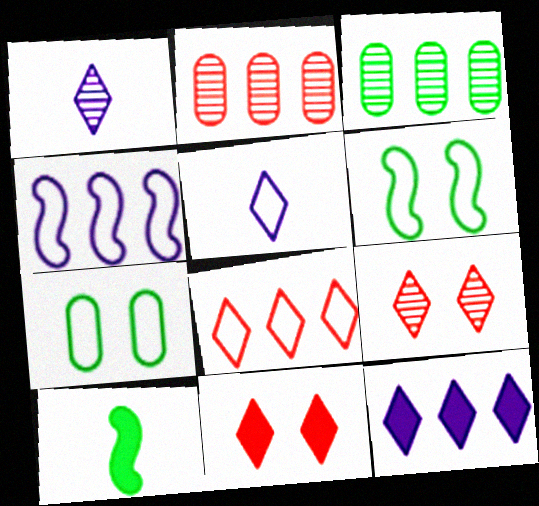[]